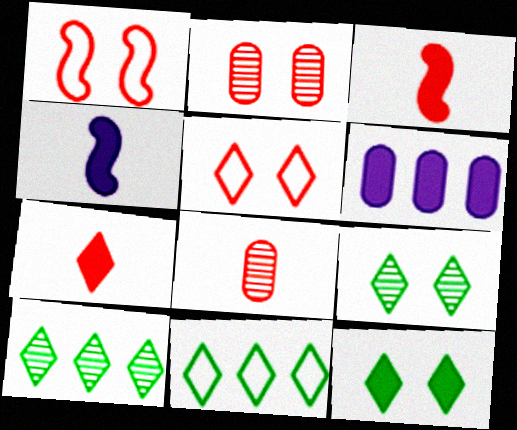[[2, 4, 11], 
[3, 6, 12]]